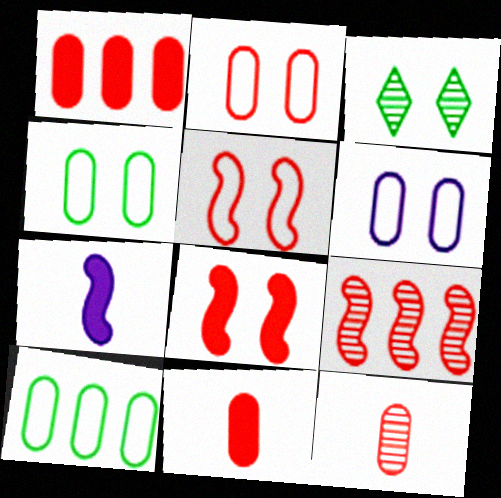[[1, 2, 12], 
[2, 4, 6], 
[3, 6, 8]]